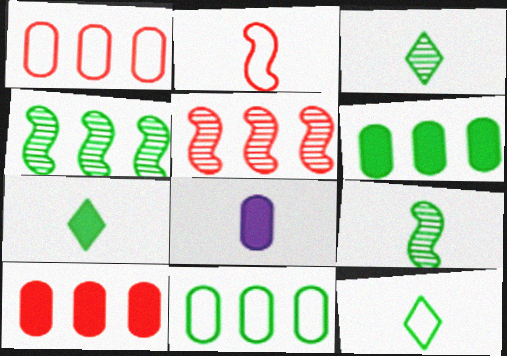[[2, 3, 8], 
[3, 7, 12]]